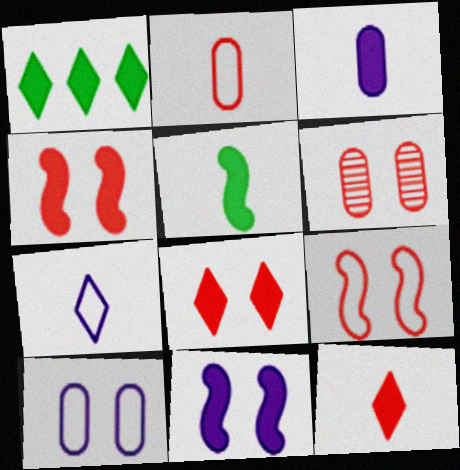[[1, 3, 4], 
[3, 5, 12], 
[6, 8, 9]]